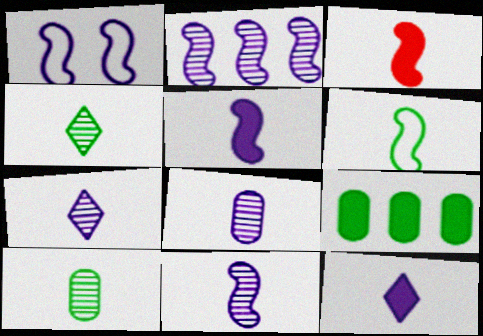[[1, 2, 5], 
[3, 6, 11], 
[7, 8, 11]]